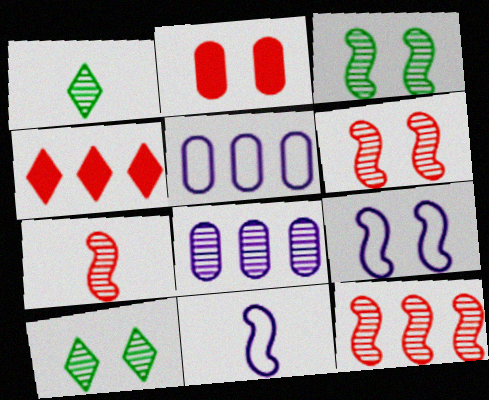[[1, 6, 8], 
[2, 9, 10], 
[6, 7, 12], 
[7, 8, 10]]